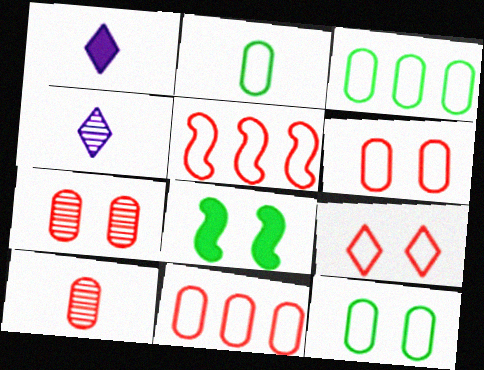[[2, 3, 12], 
[4, 8, 11]]